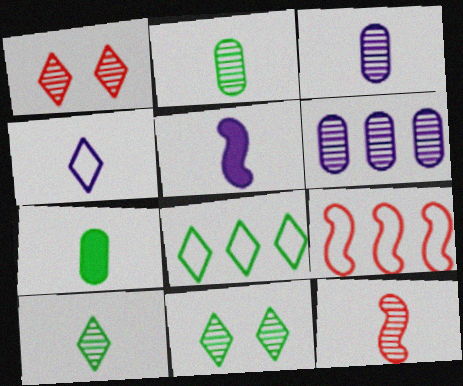[[3, 4, 5], 
[3, 10, 12], 
[4, 7, 12], 
[6, 11, 12]]